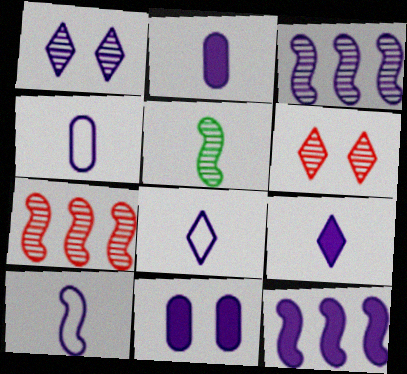[[1, 4, 12], 
[3, 8, 11], 
[4, 8, 10], 
[9, 11, 12]]